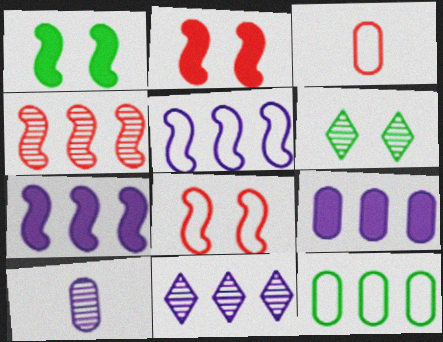[[1, 3, 11], 
[3, 6, 7], 
[4, 6, 10], 
[5, 9, 11]]